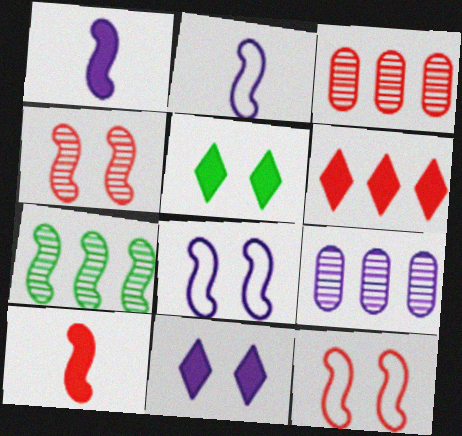[[1, 7, 12], 
[2, 3, 5], 
[2, 9, 11], 
[7, 8, 10]]